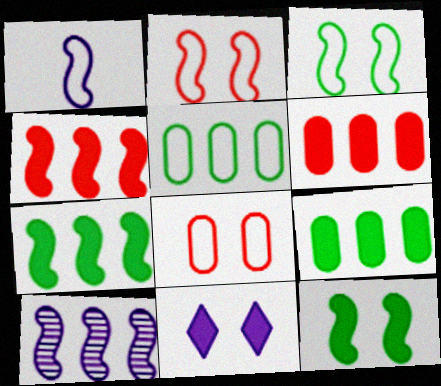[]